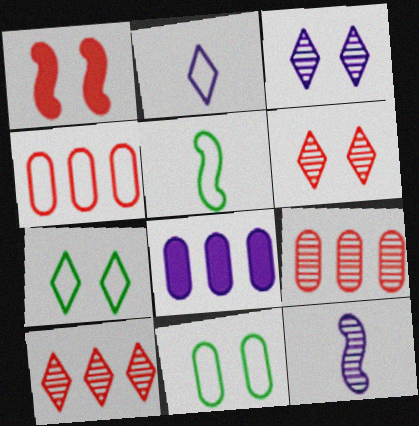[[1, 3, 11], 
[5, 6, 8]]